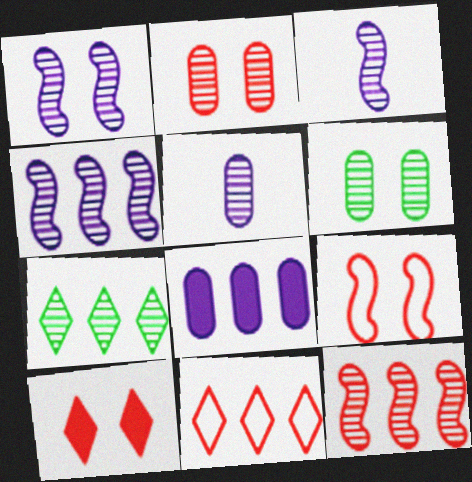[[1, 3, 4], 
[2, 3, 7], 
[2, 9, 10]]